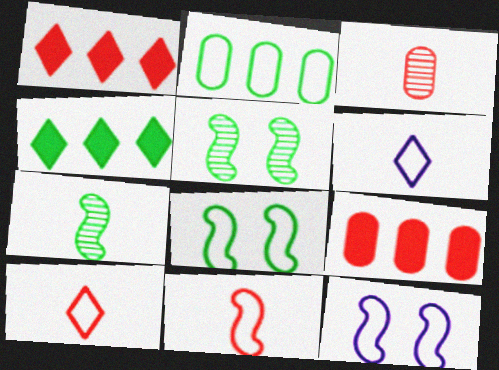[[2, 10, 12], 
[3, 4, 12], 
[5, 6, 9]]